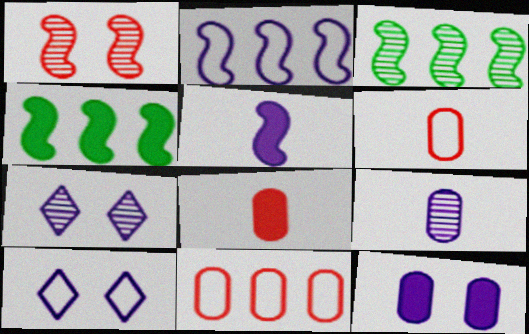[[3, 8, 10], 
[4, 6, 7]]